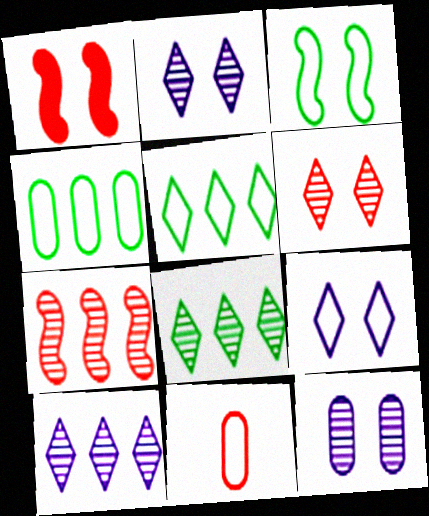[]